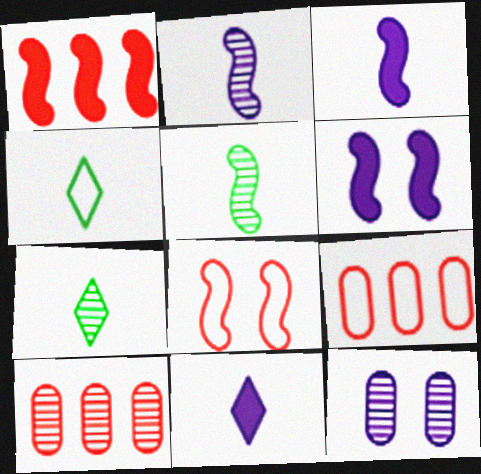[[1, 4, 12], 
[4, 6, 10], 
[6, 7, 9]]